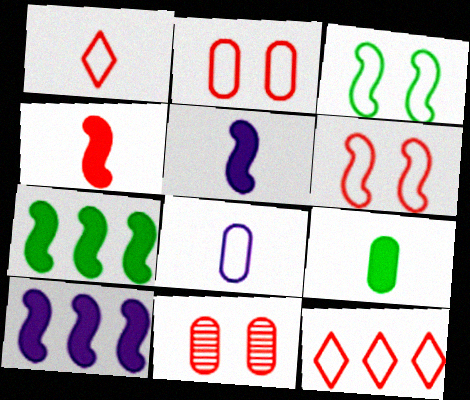[[3, 8, 12], 
[4, 11, 12]]